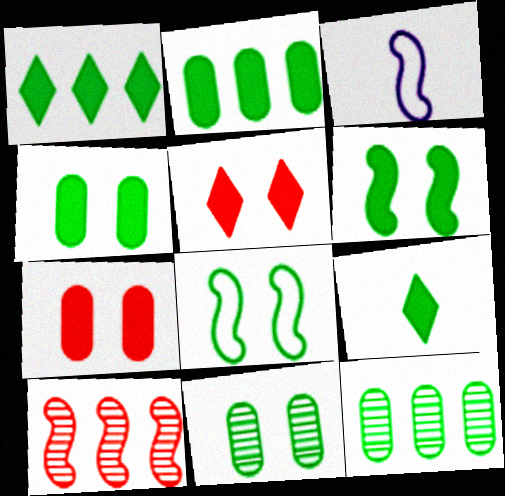[[2, 6, 9], 
[3, 5, 12], 
[3, 6, 10], 
[8, 9, 12]]